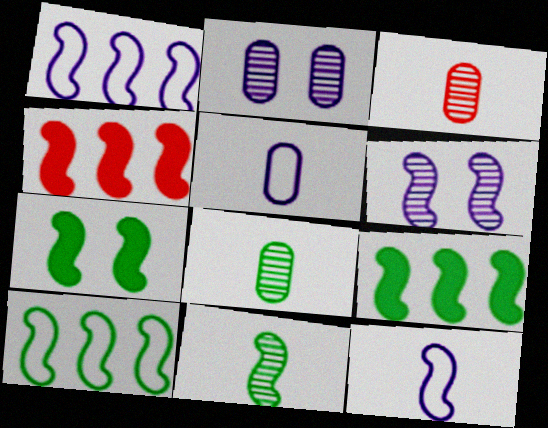[[7, 10, 11]]